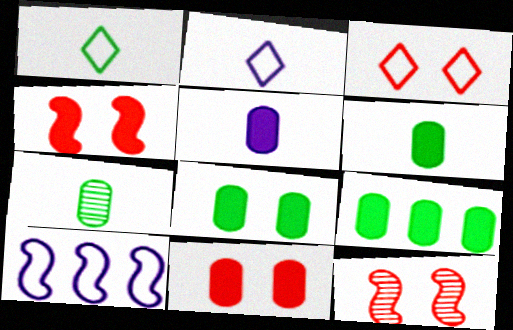[[2, 9, 12], 
[3, 11, 12], 
[5, 9, 11], 
[6, 8, 9]]